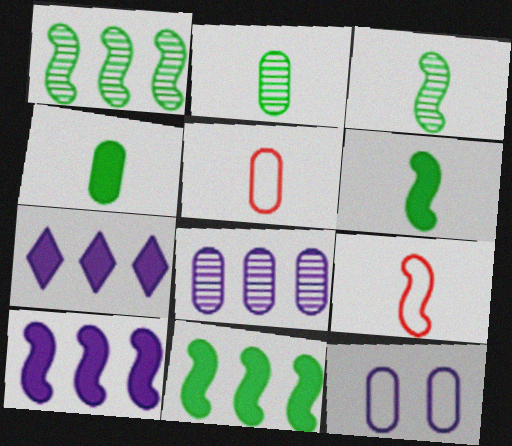[]